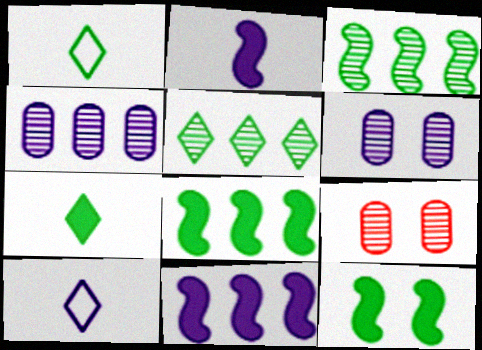[[1, 9, 11], 
[6, 10, 11], 
[8, 9, 10]]